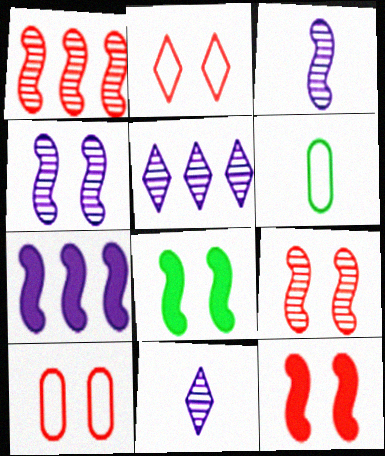[[5, 6, 12]]